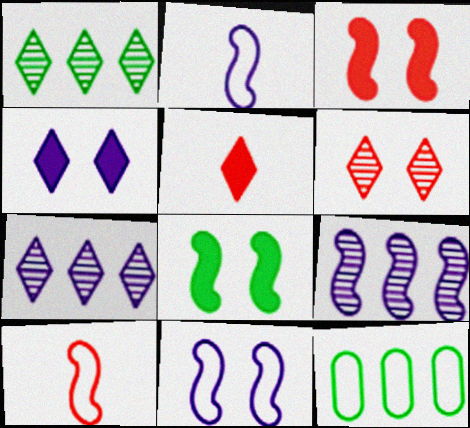[[8, 9, 10]]